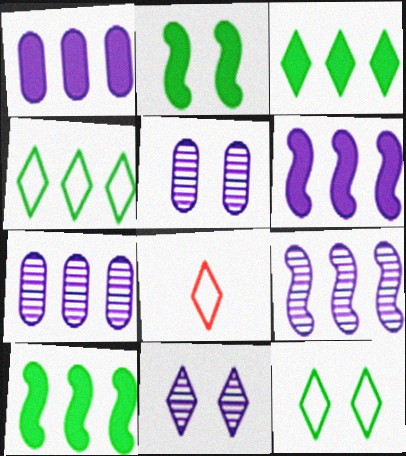[[2, 7, 8], 
[3, 8, 11], 
[5, 8, 10]]